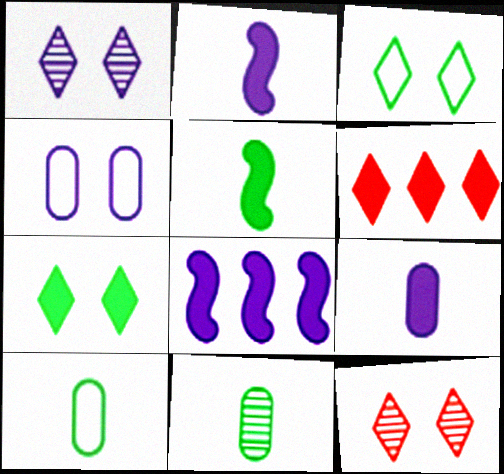[[8, 10, 12]]